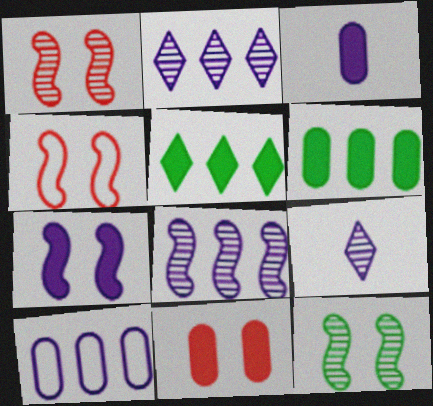[[3, 6, 11], 
[4, 6, 9], 
[4, 7, 12], 
[7, 9, 10]]